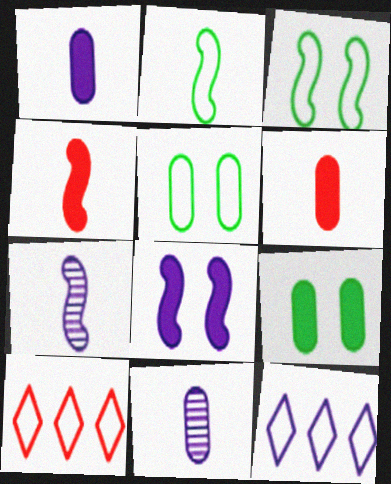[[2, 4, 7], 
[7, 9, 10], 
[8, 11, 12]]